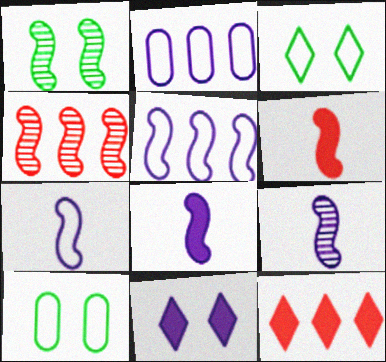[[1, 4, 9], 
[1, 5, 6], 
[2, 9, 11], 
[7, 8, 9], 
[9, 10, 12]]